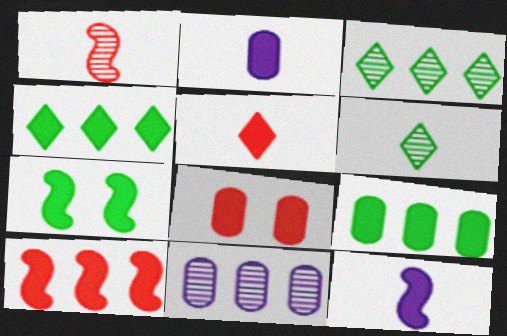[[2, 8, 9], 
[4, 8, 12], 
[5, 8, 10], 
[7, 10, 12]]